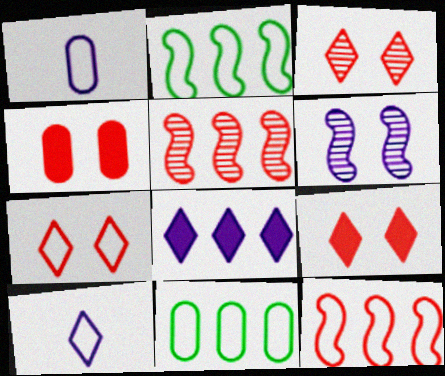[[1, 2, 7], 
[1, 6, 8], 
[3, 7, 9], 
[5, 8, 11]]